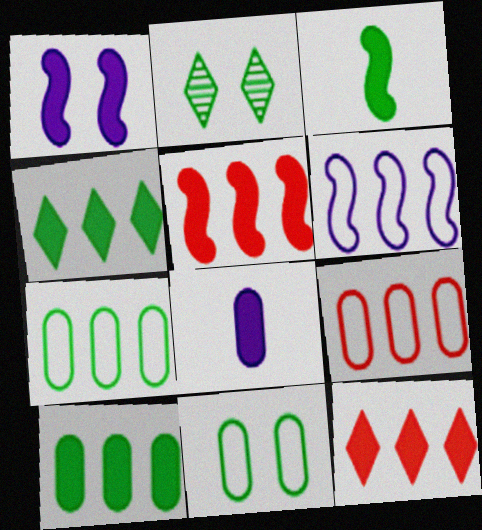[[1, 3, 5], 
[2, 3, 7]]